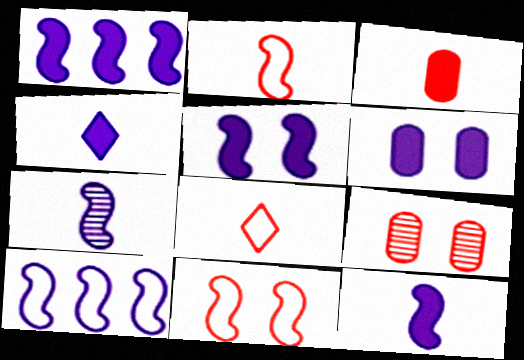[[1, 4, 6], 
[1, 5, 12], 
[5, 7, 10]]